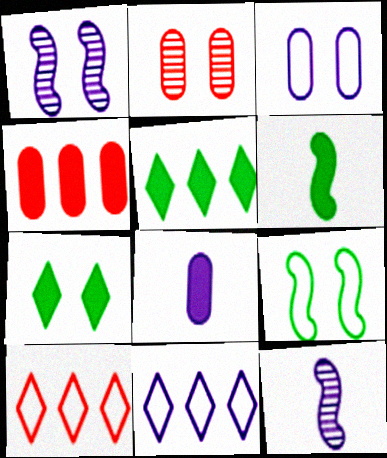[[1, 8, 11], 
[2, 6, 11]]